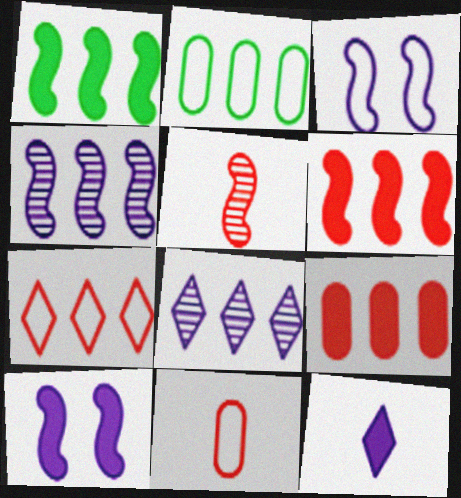[[1, 3, 5], 
[2, 6, 8]]